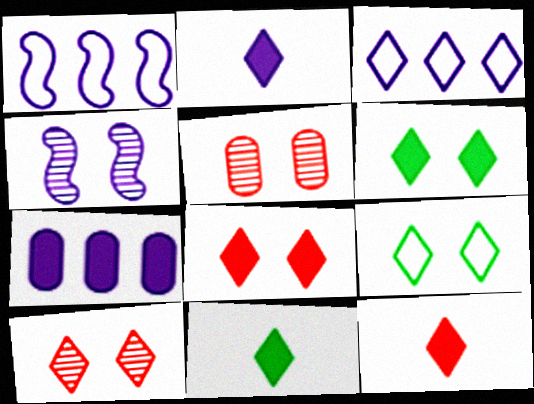[[1, 5, 11], 
[2, 11, 12], 
[3, 10, 11]]